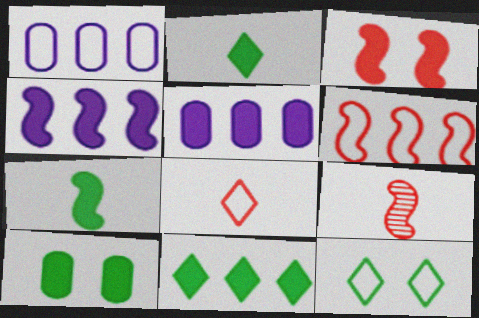[[2, 3, 5], 
[3, 4, 7], 
[3, 6, 9], 
[5, 9, 12], 
[7, 10, 11]]